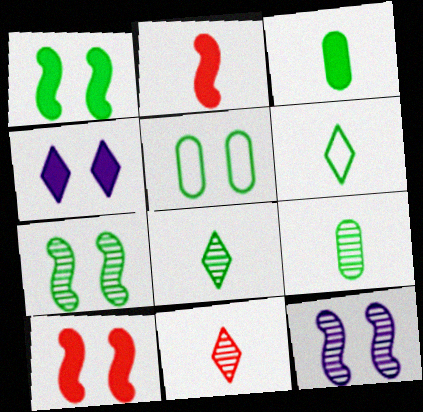[]